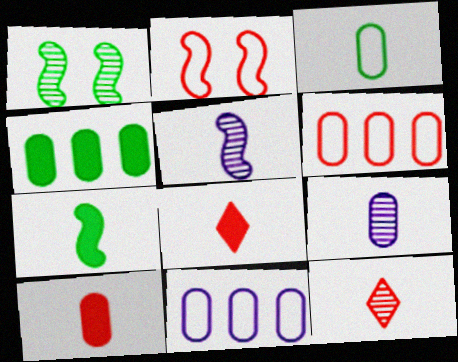[[1, 8, 11], 
[3, 5, 8], 
[3, 9, 10]]